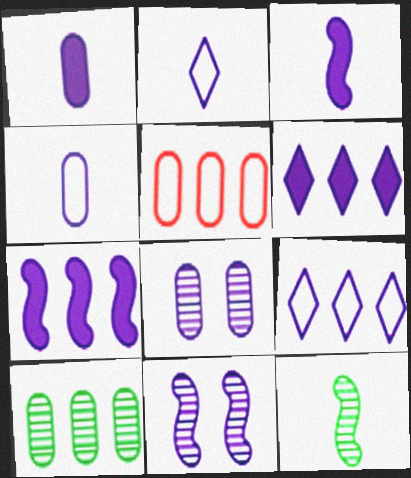[[1, 9, 11], 
[2, 7, 8], 
[3, 8, 9], 
[4, 6, 11]]